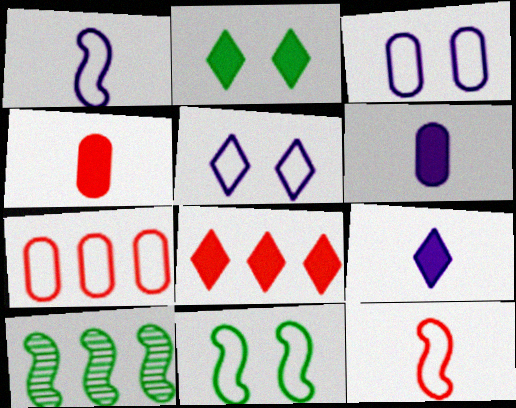[[2, 8, 9], 
[4, 5, 10]]